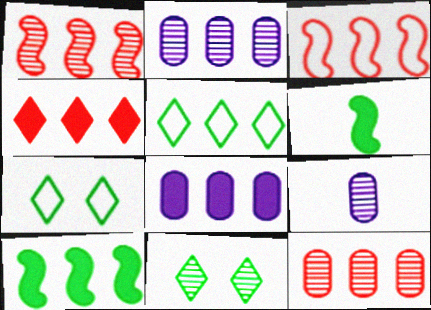[[1, 5, 8], 
[1, 9, 11], 
[3, 4, 12], 
[4, 8, 10]]